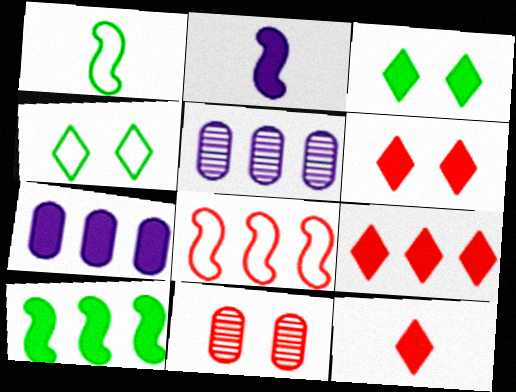[[1, 5, 6], 
[6, 9, 12], 
[7, 9, 10], 
[8, 11, 12]]